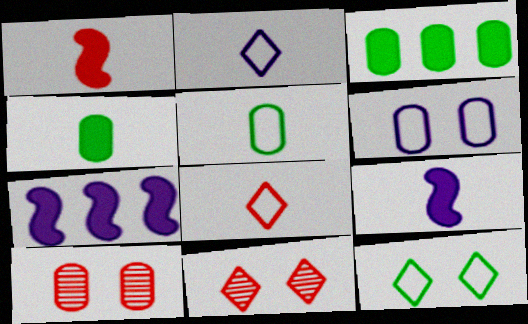[[5, 7, 11]]